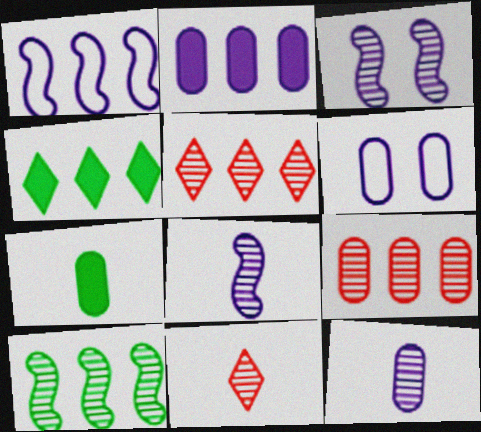[[1, 4, 9], 
[2, 6, 12], 
[6, 7, 9]]